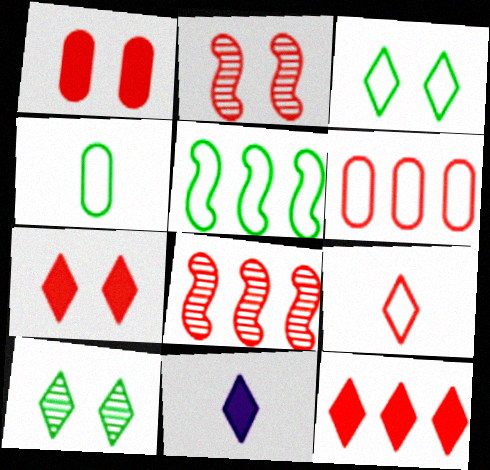[[1, 8, 9], 
[3, 4, 5], 
[6, 8, 12]]